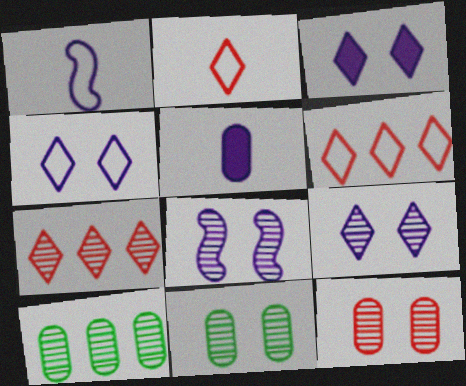[[3, 4, 9]]